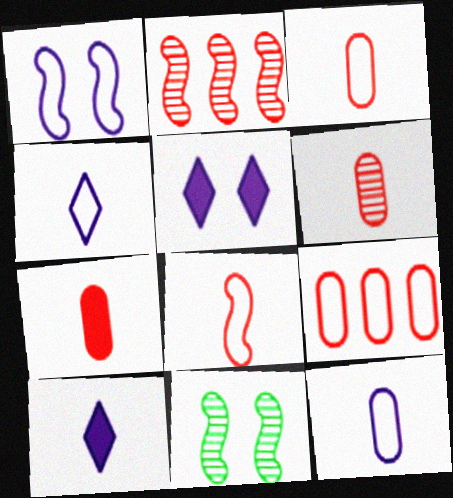[[3, 6, 7], 
[9, 10, 11]]